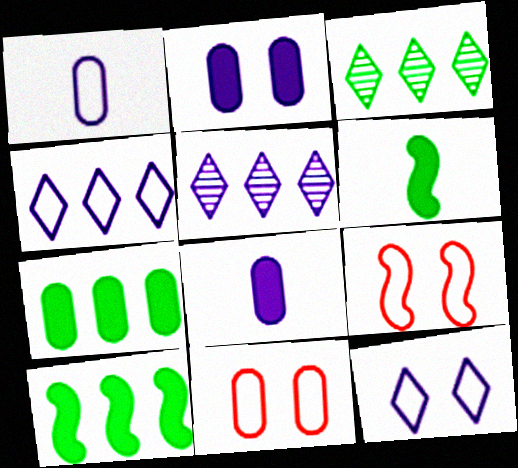[[3, 8, 9], 
[5, 6, 11]]